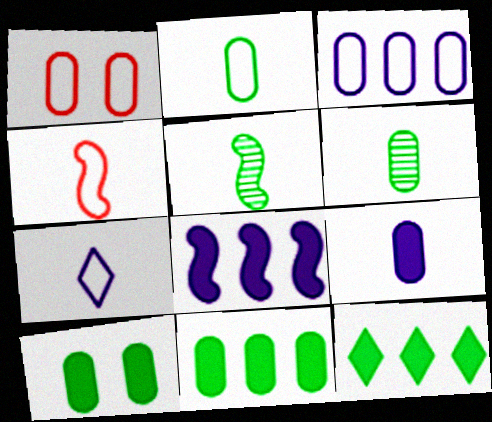[[1, 2, 3], 
[2, 4, 7]]